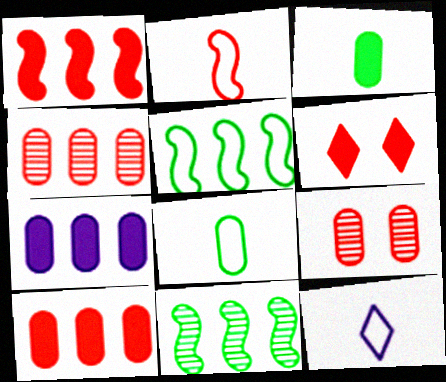[[2, 4, 6], 
[2, 8, 12], 
[7, 8, 9]]